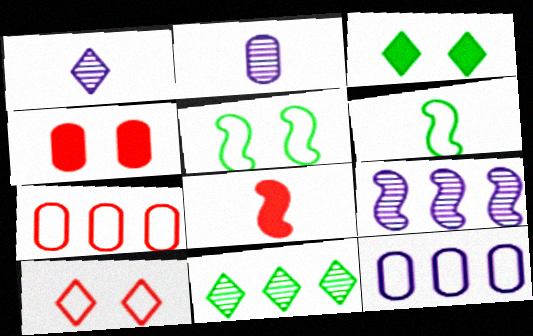[[5, 8, 9], 
[6, 10, 12]]